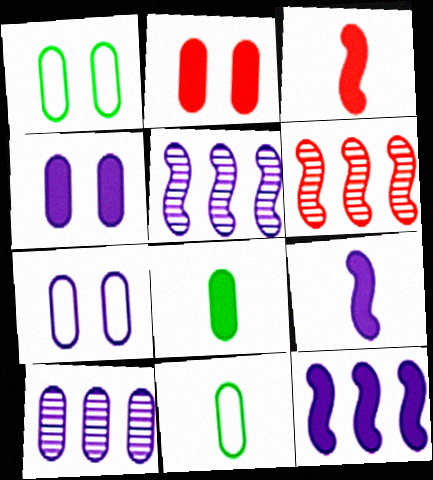[[2, 10, 11]]